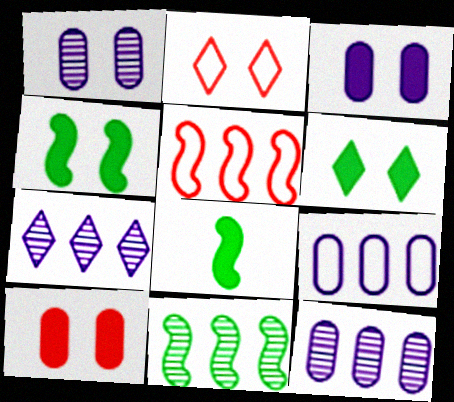[[1, 2, 4], 
[2, 8, 12]]